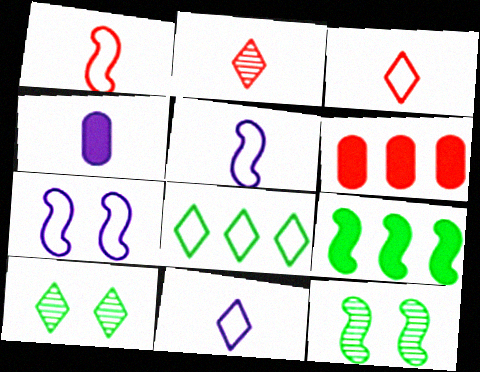[[5, 6, 10], 
[6, 11, 12]]